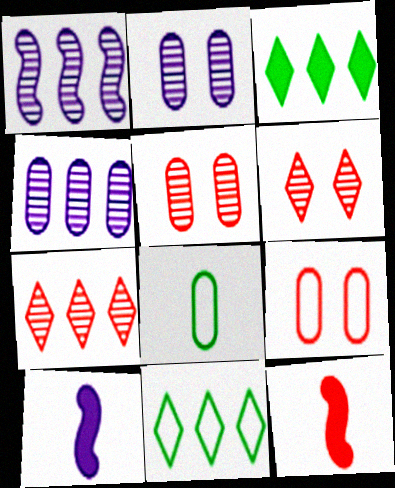[[2, 11, 12], 
[5, 10, 11], 
[7, 9, 12]]